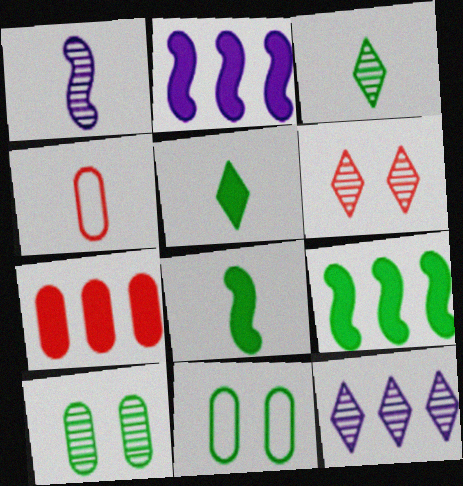[[1, 4, 5], 
[3, 6, 12], 
[3, 9, 11]]